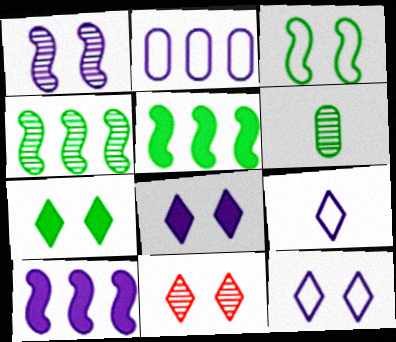[[7, 11, 12]]